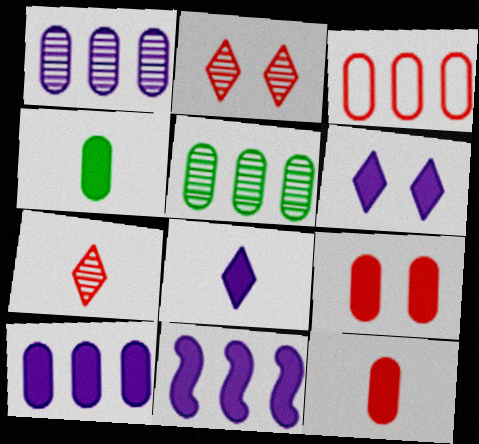[[3, 5, 10], 
[4, 9, 10]]